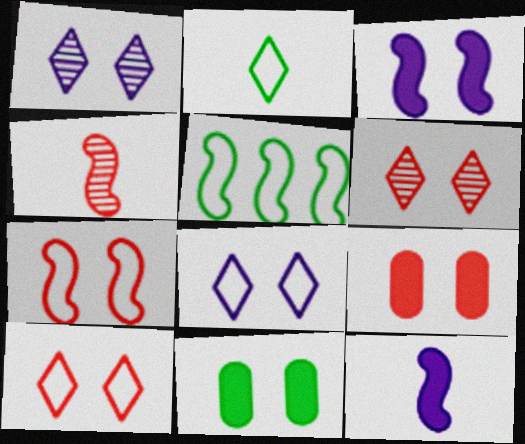[[1, 7, 11], 
[3, 4, 5], 
[6, 7, 9]]